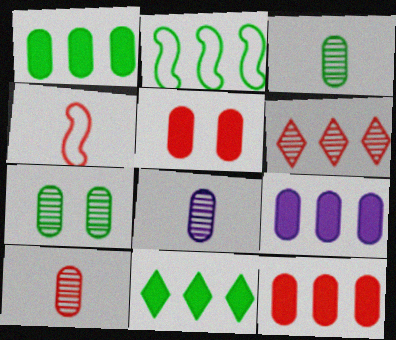[[1, 9, 12], 
[2, 6, 9], 
[3, 8, 10], 
[4, 5, 6]]